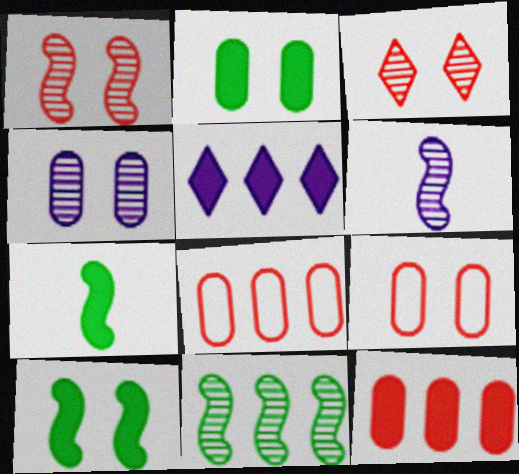[[1, 6, 11], 
[2, 4, 9], 
[5, 8, 11]]